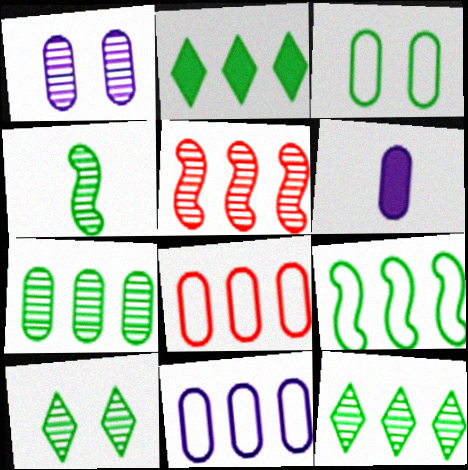[[1, 6, 11], 
[2, 3, 4], 
[2, 5, 11], 
[2, 7, 9], 
[4, 7, 10]]